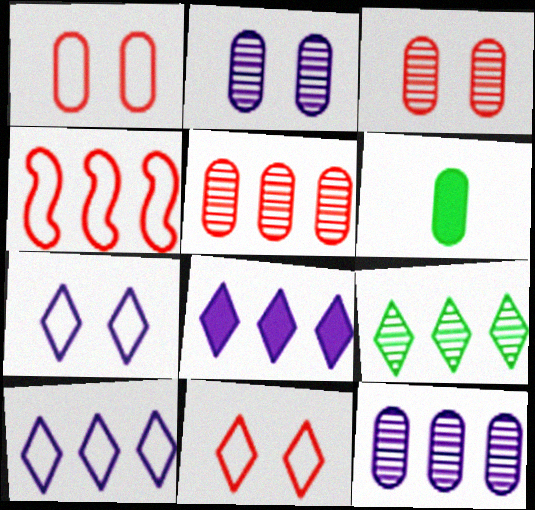[[1, 6, 12]]